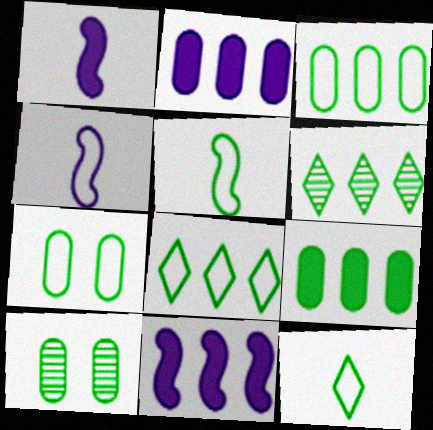[[5, 7, 8]]